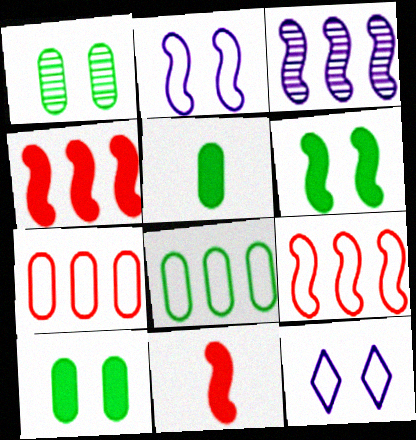[[1, 5, 8]]